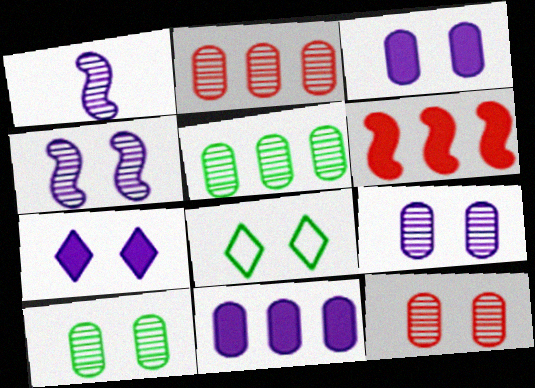[[9, 10, 12]]